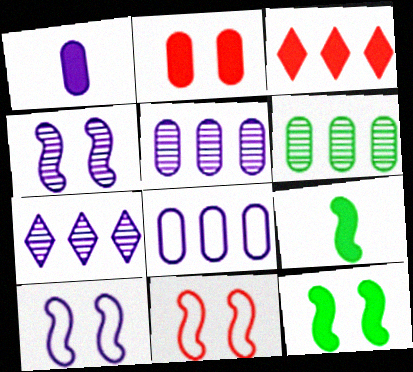[[1, 3, 12], 
[1, 7, 10], 
[4, 11, 12]]